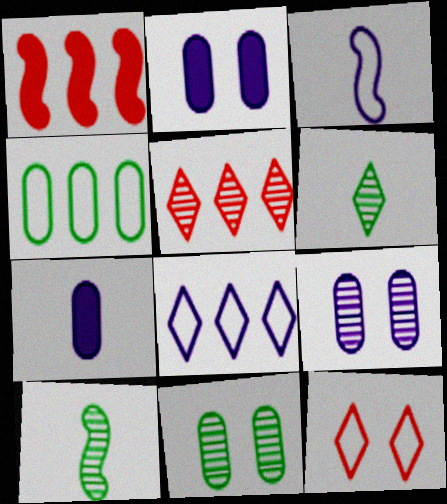[[3, 4, 12], 
[5, 9, 10]]